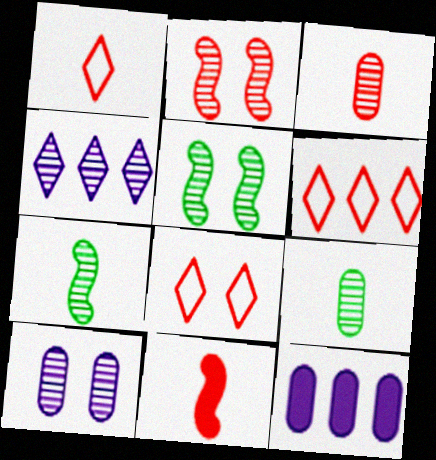[[1, 3, 11], 
[1, 5, 12], 
[1, 6, 8], 
[2, 4, 9], 
[3, 4, 5], 
[7, 8, 12]]